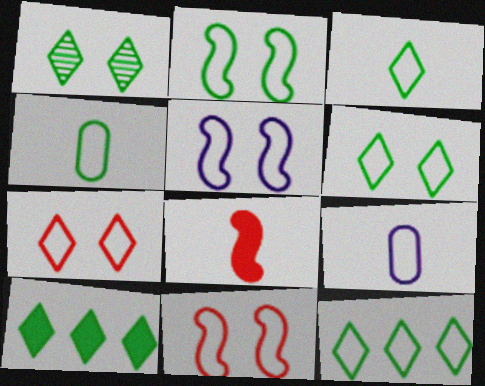[[1, 3, 10], 
[2, 4, 12], 
[2, 5, 11], 
[3, 6, 12], 
[9, 11, 12]]